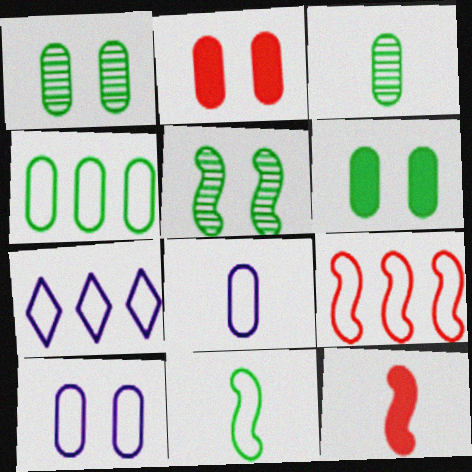[[1, 2, 10], 
[1, 7, 12], 
[3, 4, 6], 
[4, 7, 9]]